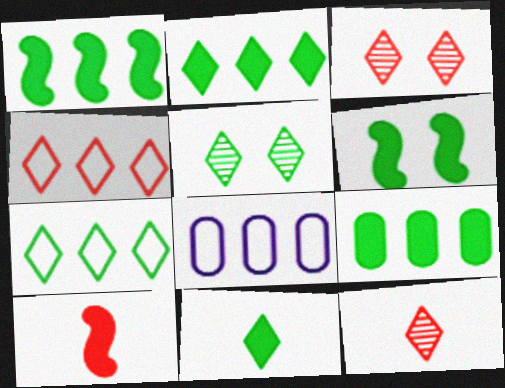[[1, 2, 9], 
[5, 7, 11], 
[5, 8, 10], 
[6, 8, 12], 
[6, 9, 11]]